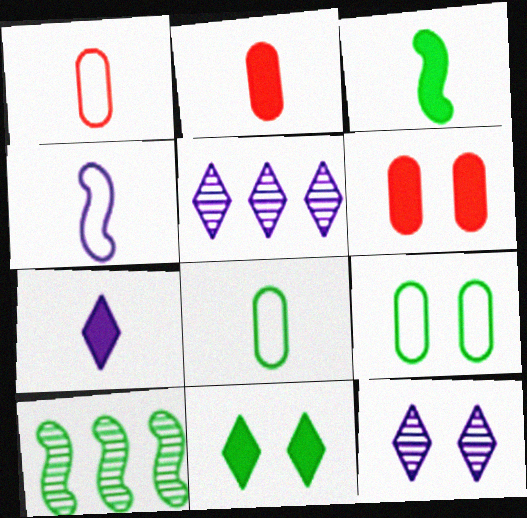[[2, 3, 7], 
[8, 10, 11]]